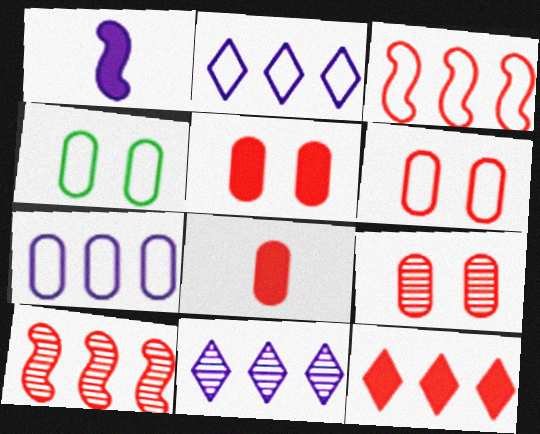[[5, 6, 9]]